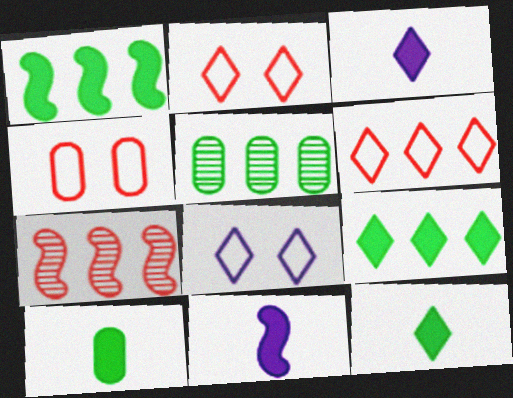[[2, 5, 11], 
[7, 8, 10]]